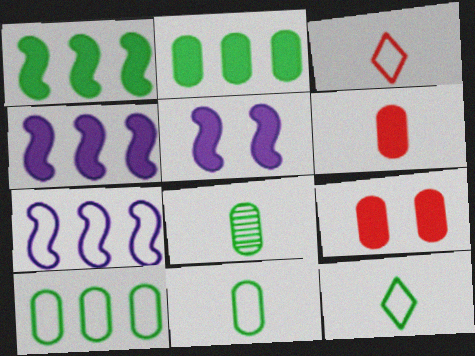[]